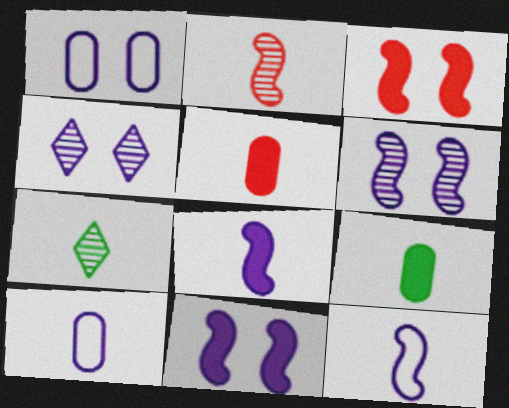[[1, 4, 11], 
[5, 7, 12]]